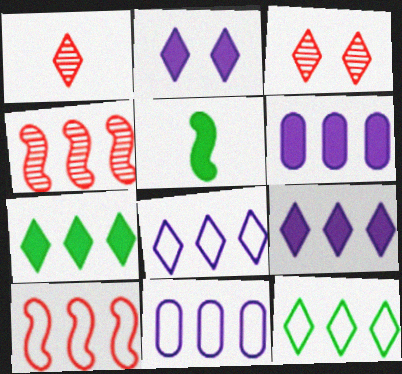[[1, 2, 12], 
[3, 5, 11], 
[4, 6, 12], 
[4, 7, 11], 
[10, 11, 12]]